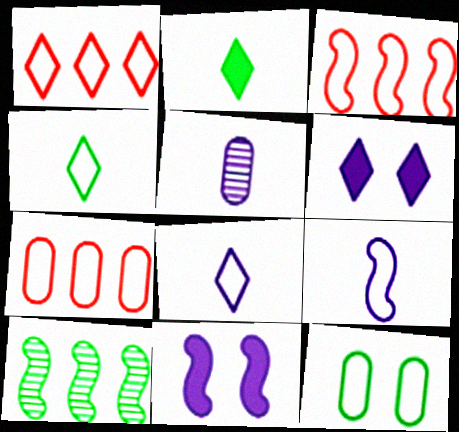[[1, 3, 7], 
[1, 9, 12], 
[2, 10, 12], 
[3, 8, 12]]